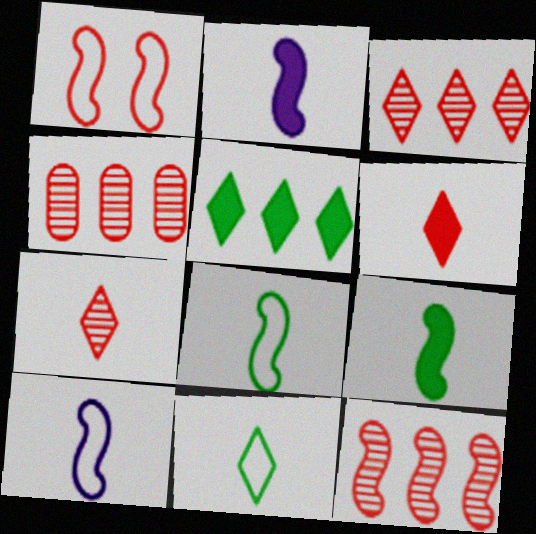[[1, 4, 6], 
[3, 4, 12]]